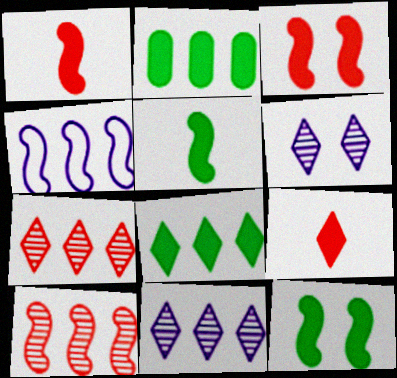[[2, 4, 7]]